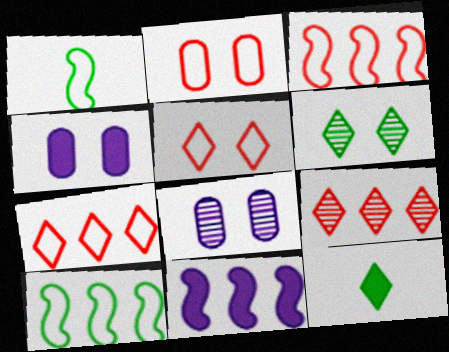[[1, 4, 9], 
[3, 8, 12]]